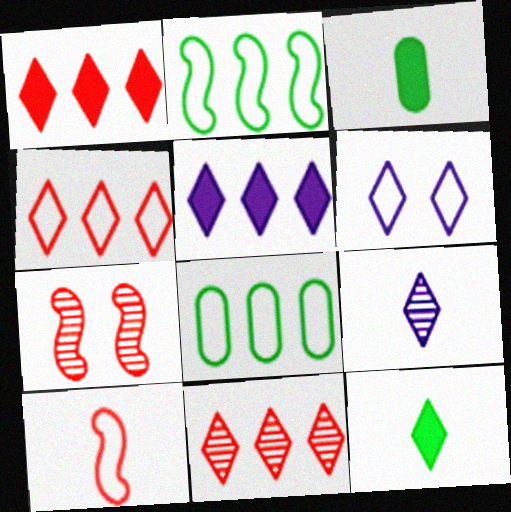[[1, 4, 11], 
[3, 9, 10], 
[5, 6, 9], 
[6, 8, 10], 
[6, 11, 12]]